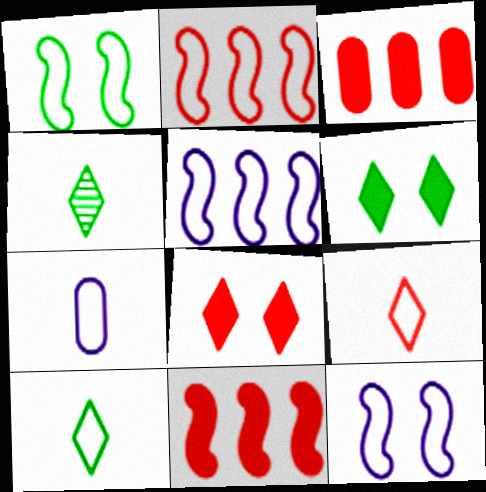[[3, 4, 12]]